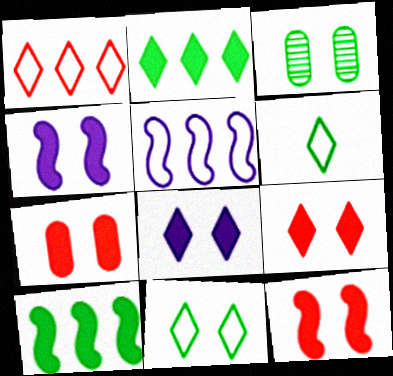[[3, 6, 10], 
[7, 9, 12]]